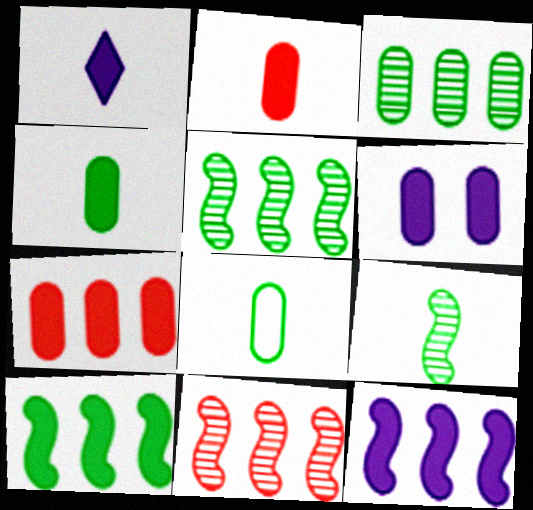[[1, 6, 12], 
[4, 6, 7]]